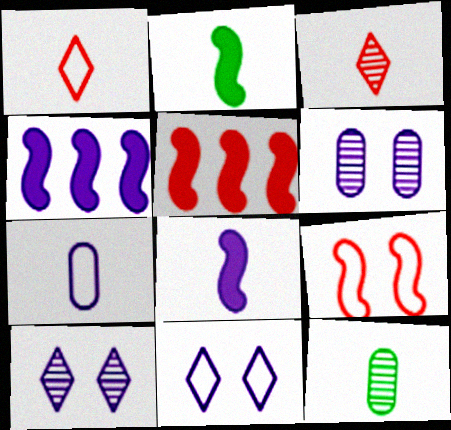[[1, 8, 12], 
[2, 3, 7], 
[4, 7, 10], 
[5, 11, 12]]